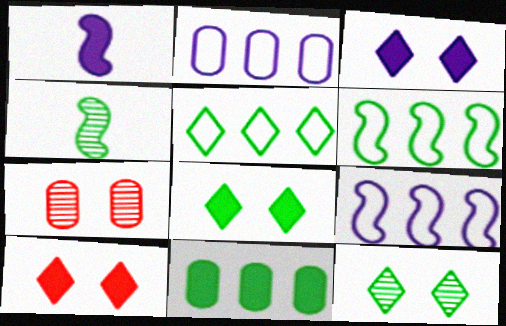[[1, 5, 7], 
[1, 10, 11], 
[2, 4, 10], 
[3, 8, 10]]